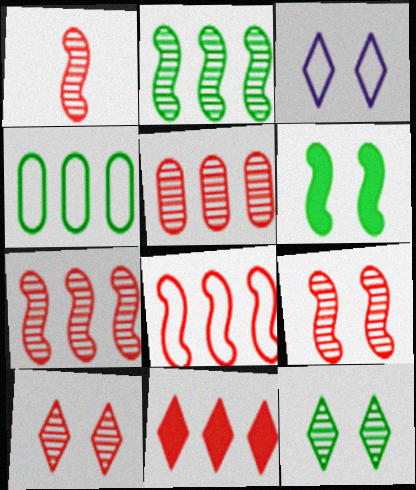[[1, 5, 10], 
[1, 7, 9], 
[5, 8, 11]]